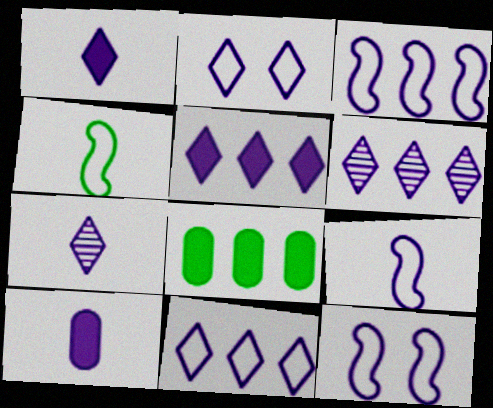[[1, 2, 6], 
[2, 5, 7], 
[3, 9, 12], 
[5, 6, 11], 
[6, 10, 12], 
[7, 9, 10]]